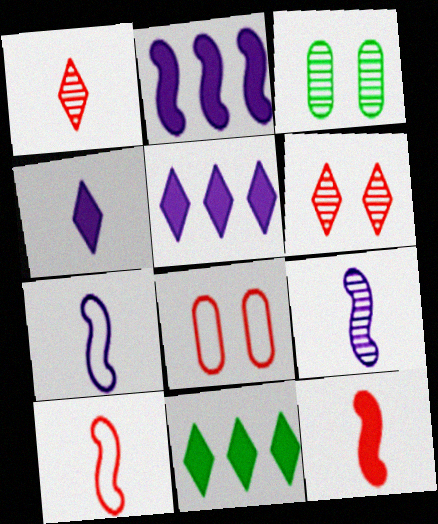[[3, 5, 10], 
[8, 9, 11]]